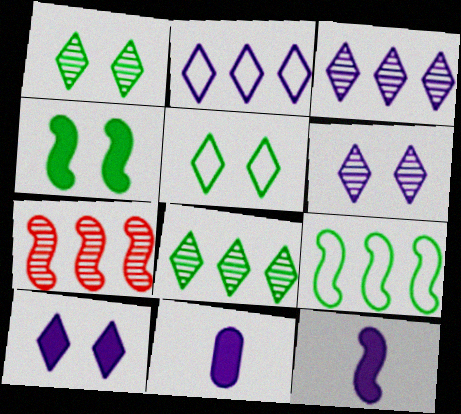[[5, 7, 11]]